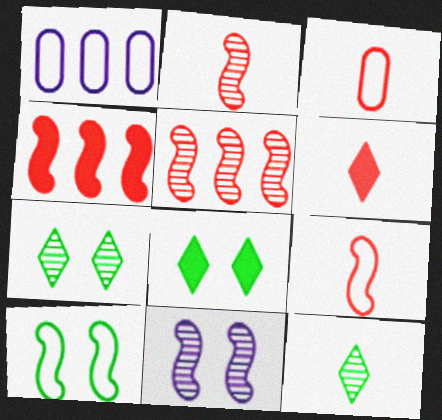[[1, 2, 8], 
[2, 3, 6]]